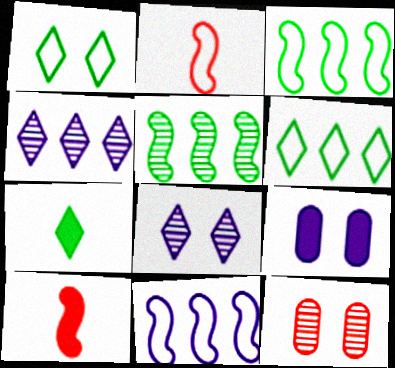[[7, 11, 12]]